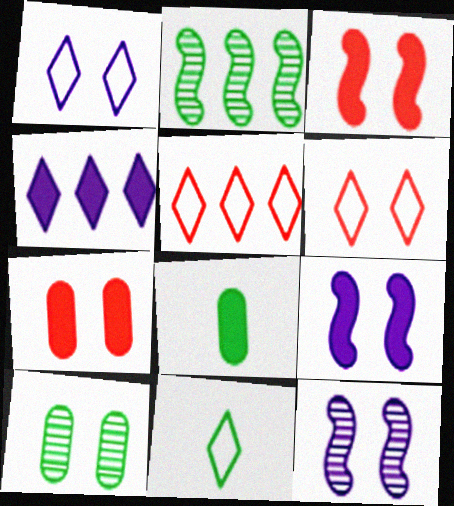[[1, 3, 10], 
[1, 5, 11], 
[3, 4, 8], 
[5, 8, 12], 
[6, 9, 10]]